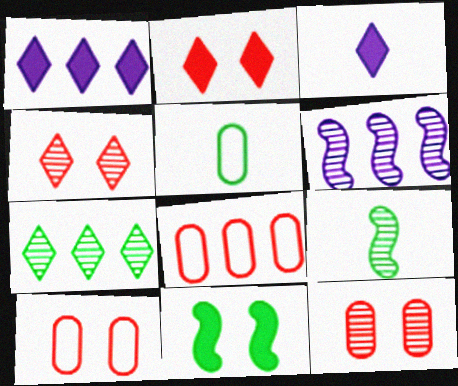[[1, 9, 10], 
[2, 5, 6], 
[5, 7, 11]]